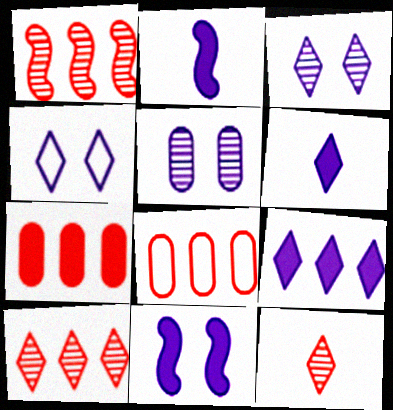[[4, 5, 11]]